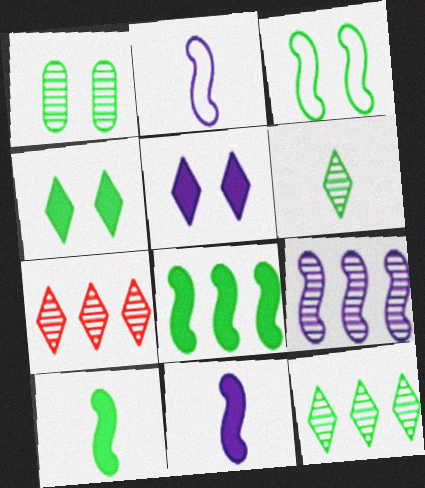[[1, 3, 4]]